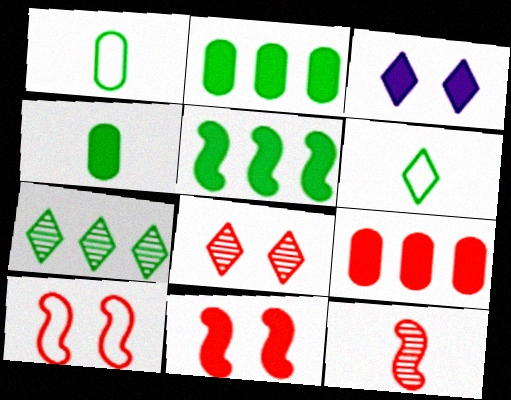[]